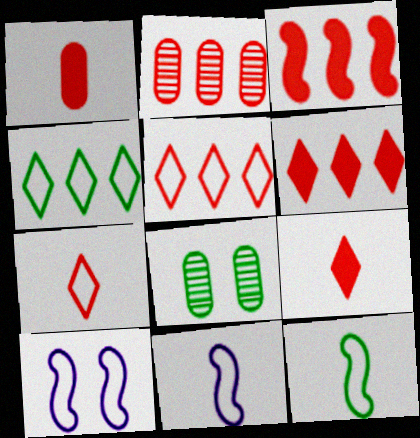[[2, 3, 5], 
[6, 8, 11]]